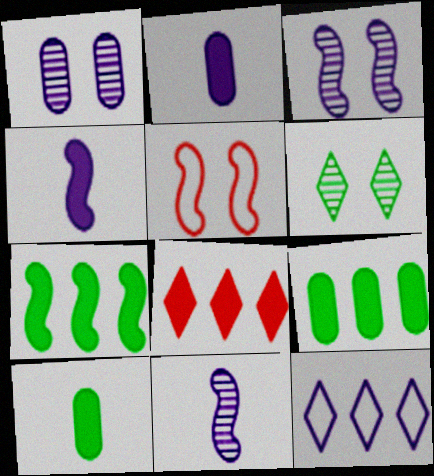[[1, 4, 12], 
[2, 3, 12], 
[5, 7, 11]]